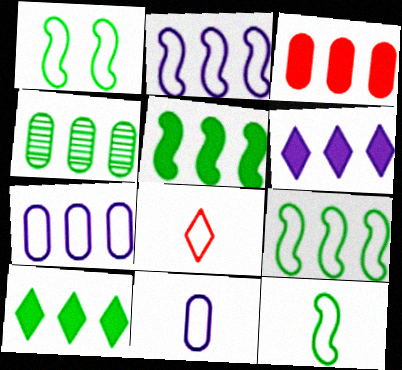[[1, 7, 8], 
[1, 9, 12], 
[3, 4, 7], 
[3, 5, 6], 
[4, 9, 10], 
[8, 11, 12]]